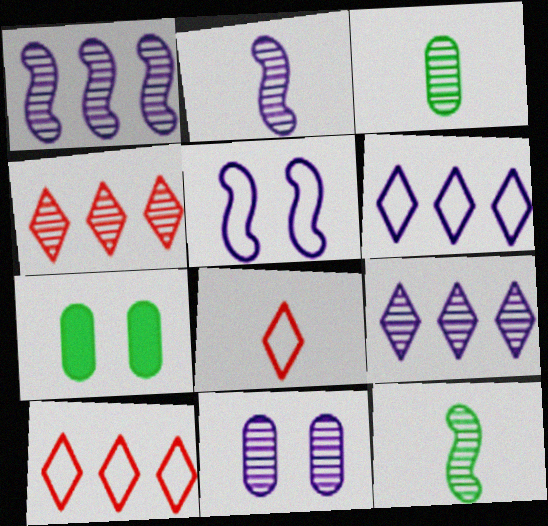[[1, 7, 8], 
[2, 7, 10], 
[2, 9, 11], 
[4, 11, 12]]